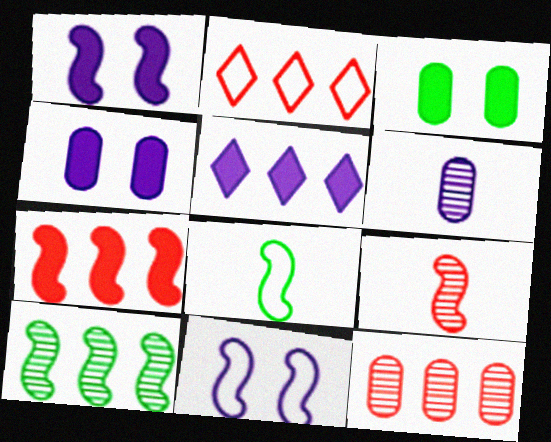[[2, 7, 12], 
[5, 6, 11]]